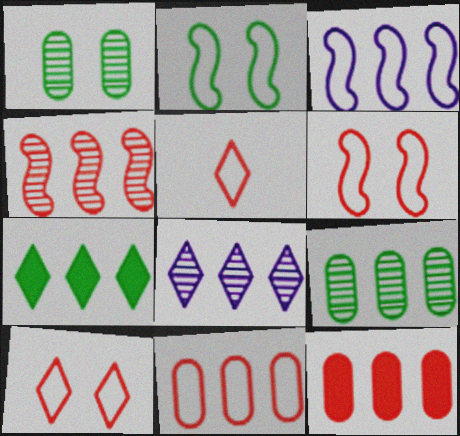[[4, 8, 9], 
[5, 6, 11]]